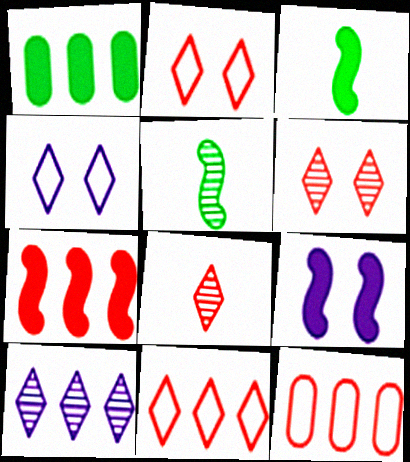[[3, 7, 9]]